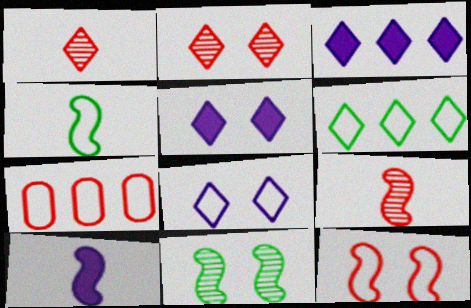[[1, 5, 6], 
[4, 7, 8], 
[4, 9, 10]]